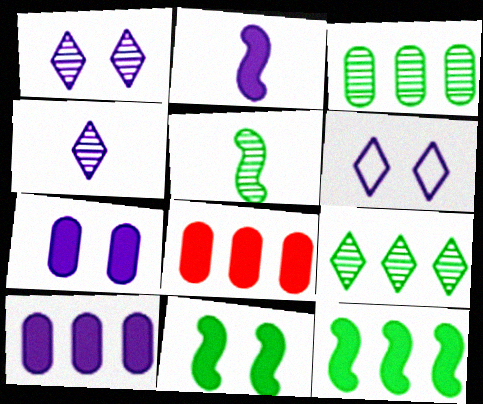[[5, 6, 8]]